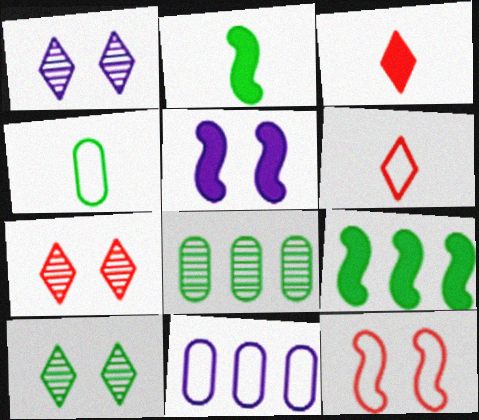[[1, 7, 10], 
[2, 7, 11], 
[4, 9, 10], 
[5, 6, 8]]